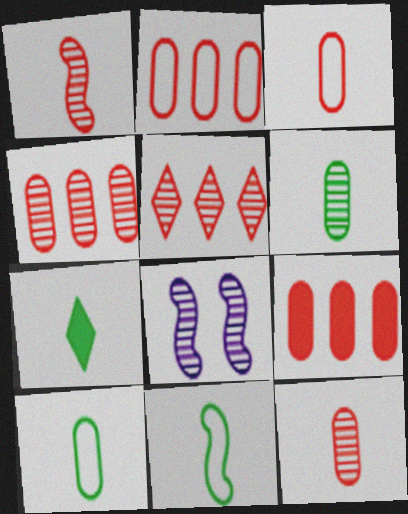[[2, 4, 9], 
[2, 7, 8], 
[5, 6, 8], 
[6, 7, 11]]